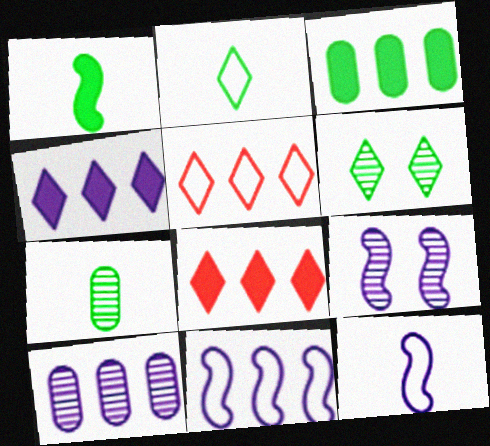[[1, 2, 7], 
[4, 10, 11]]